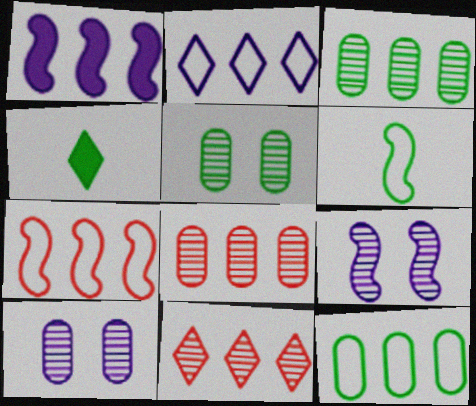[[1, 11, 12], 
[2, 7, 12], 
[4, 7, 10]]